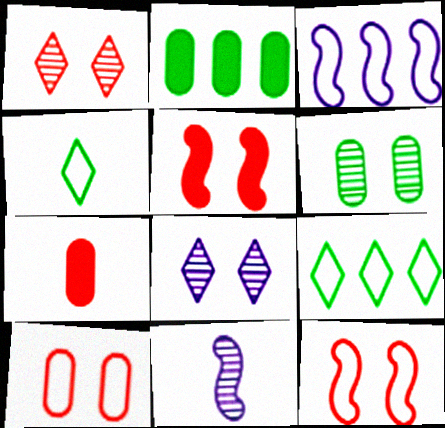[[1, 5, 10], 
[3, 4, 10], 
[4, 7, 11]]